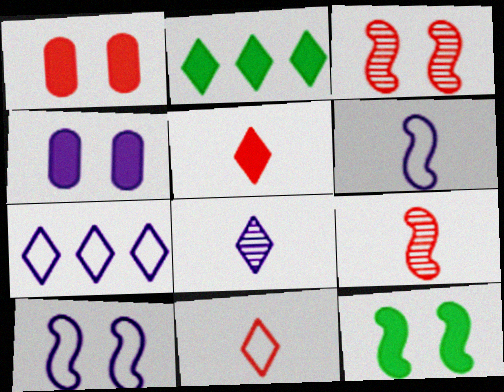[[3, 10, 12]]